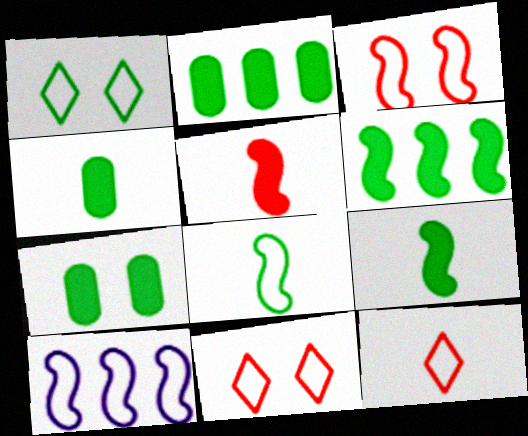[[2, 4, 7], 
[3, 8, 10]]